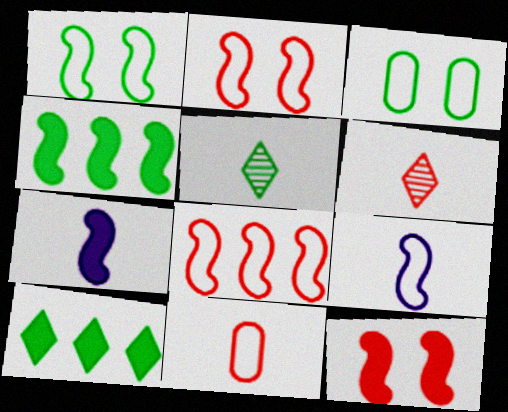[[1, 8, 9], 
[3, 4, 5], 
[4, 7, 12], 
[5, 7, 11]]